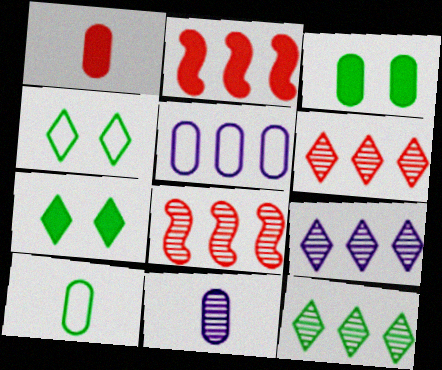[[1, 10, 11], 
[2, 4, 11], 
[2, 5, 12], 
[6, 9, 12]]